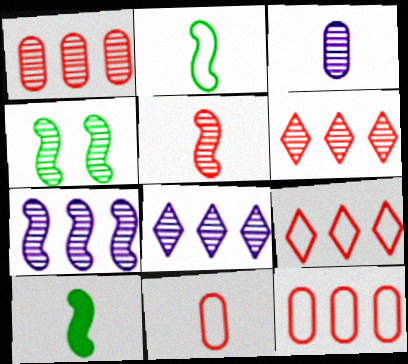[[3, 4, 6], 
[4, 5, 7]]